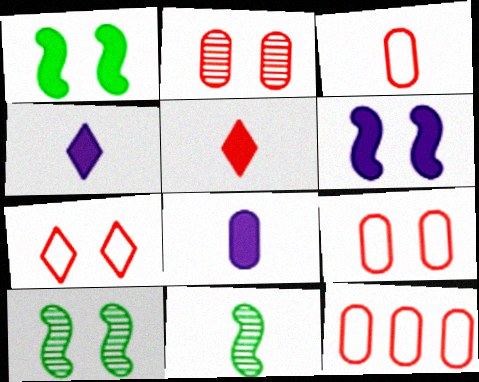[[3, 4, 11], 
[3, 9, 12], 
[4, 10, 12]]